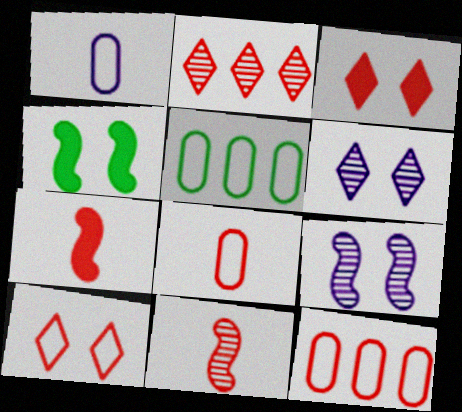[[1, 2, 4], 
[3, 11, 12], 
[5, 6, 7]]